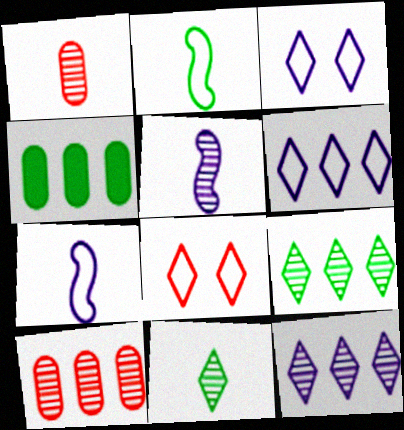[[1, 5, 11], 
[4, 5, 8]]